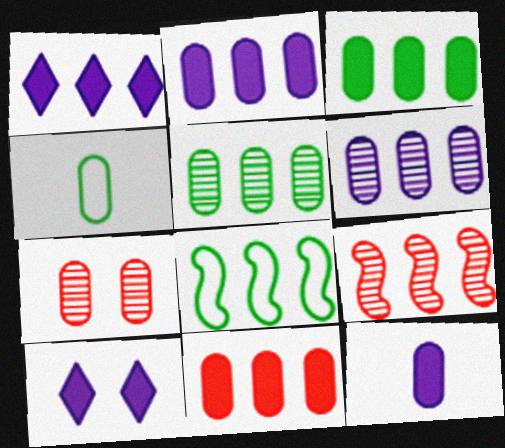[[2, 3, 11], 
[2, 4, 7], 
[4, 9, 10]]